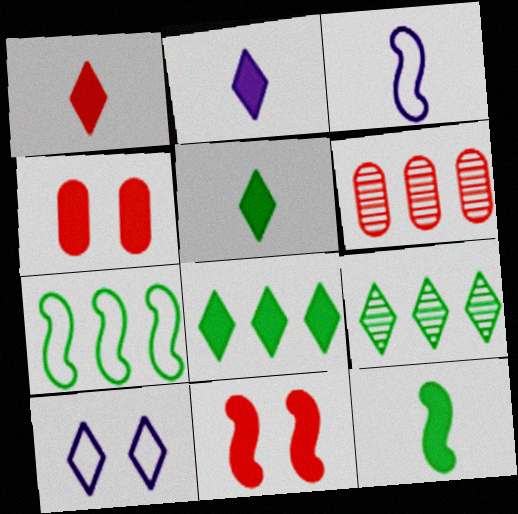[[1, 2, 5], 
[1, 9, 10], 
[3, 4, 9], 
[6, 10, 12]]